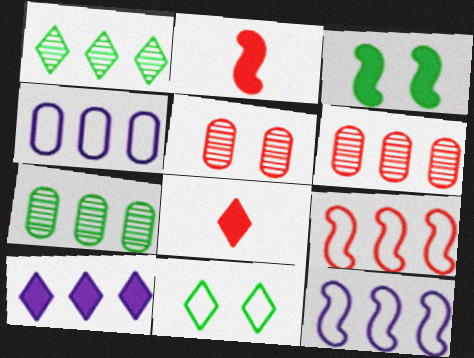[[5, 8, 9], 
[7, 9, 10]]